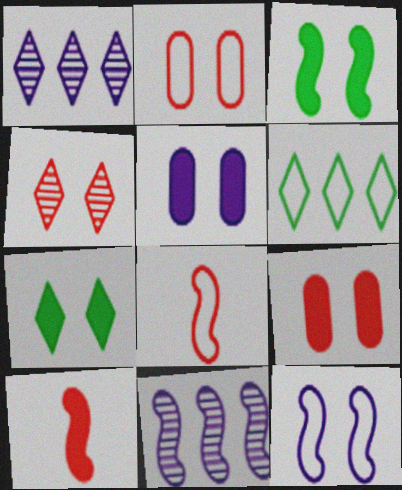[[3, 8, 11]]